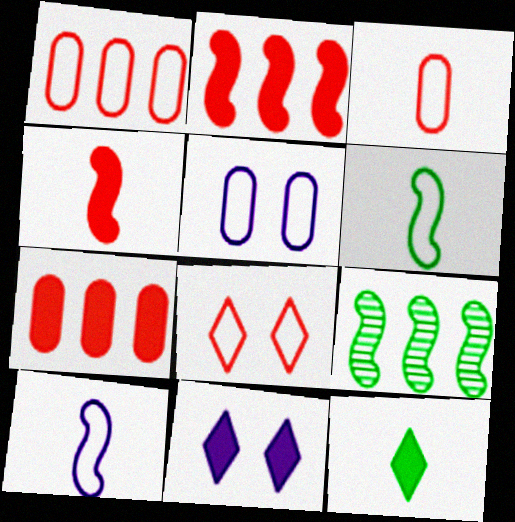[[3, 9, 11]]